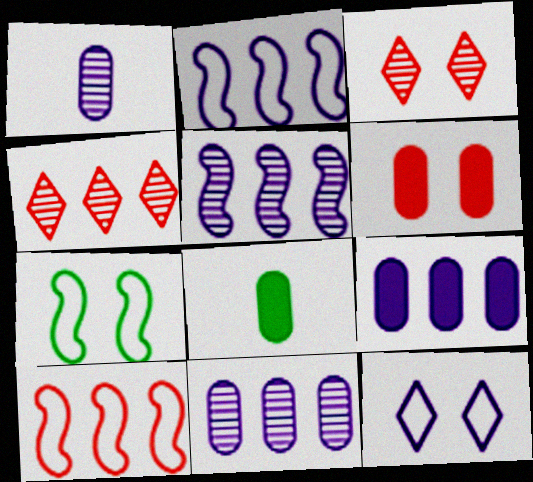[[2, 3, 8], 
[6, 8, 9]]